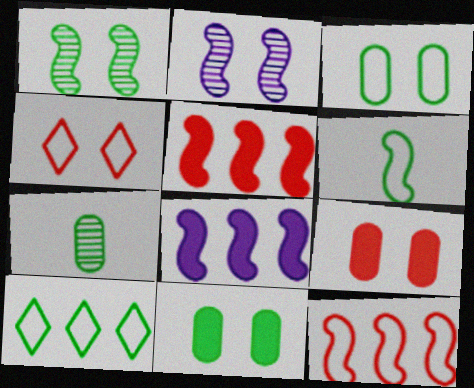[[2, 4, 11], 
[2, 5, 6], 
[3, 6, 10], 
[4, 7, 8]]